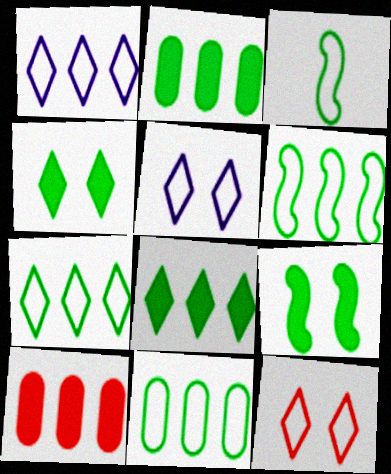[[6, 7, 11]]